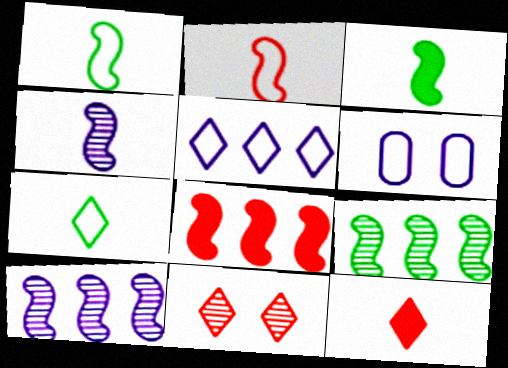[[2, 3, 4], 
[6, 9, 12]]